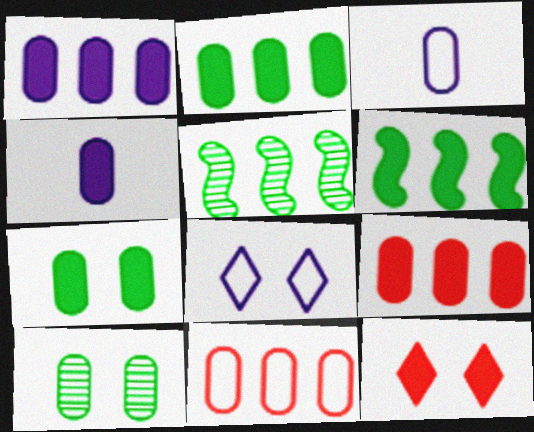[[1, 2, 9], 
[3, 5, 12], 
[3, 9, 10], 
[4, 6, 12], 
[4, 7, 9], 
[4, 10, 11]]